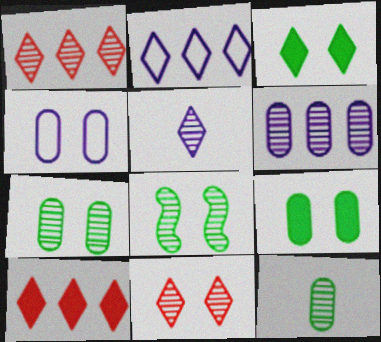[]